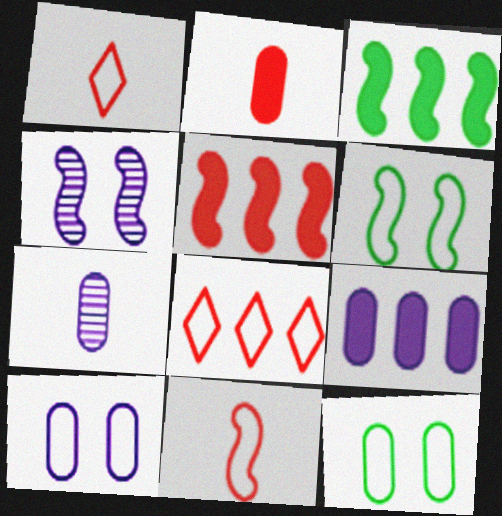[[3, 4, 11], 
[7, 9, 10]]